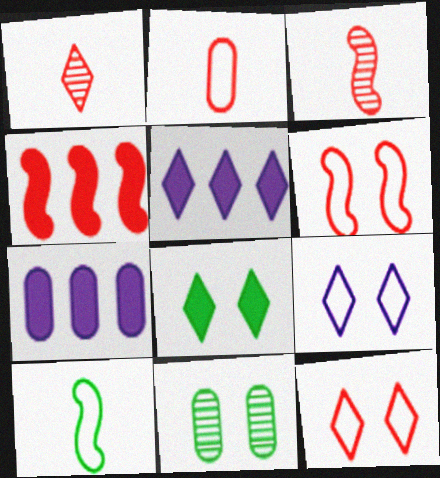[[2, 7, 11], 
[3, 4, 6]]